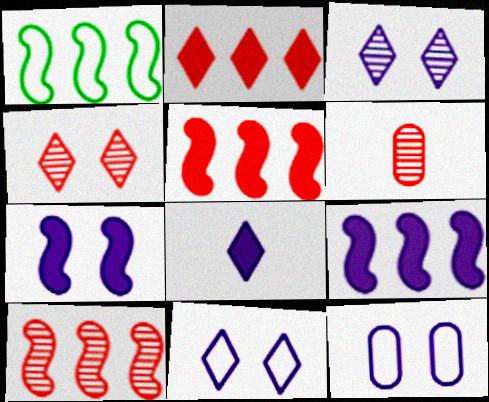[[1, 9, 10], 
[3, 7, 12], 
[4, 6, 10]]